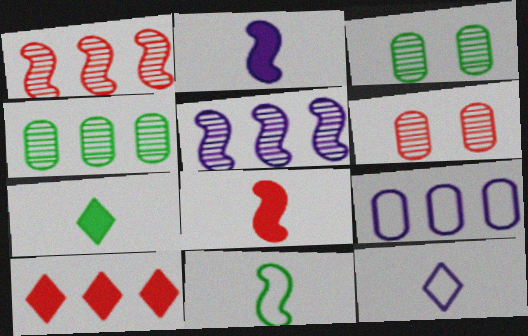[]